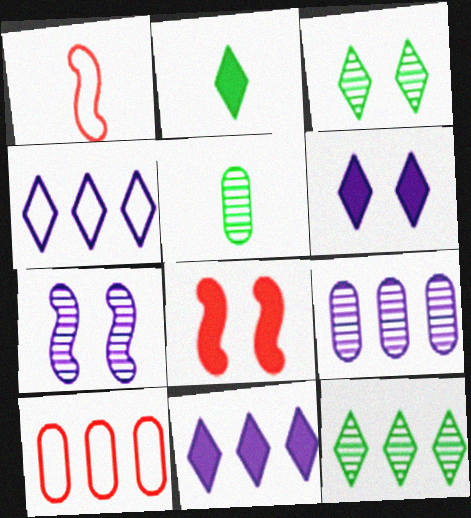[[2, 7, 10], 
[4, 5, 8]]